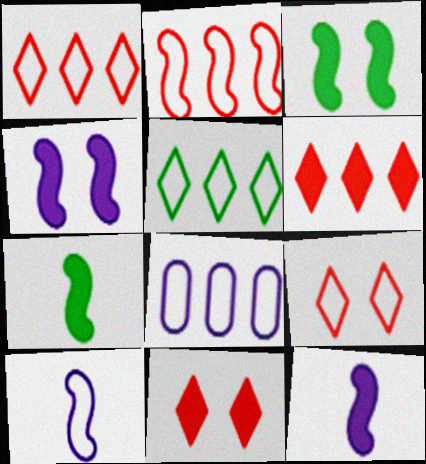[[2, 5, 8]]